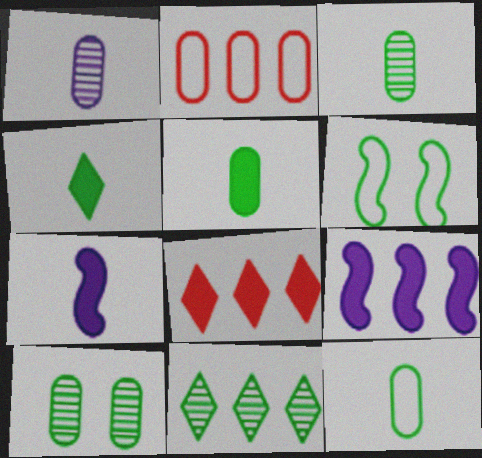[[1, 6, 8], 
[2, 9, 11], 
[3, 5, 12], 
[5, 6, 11]]